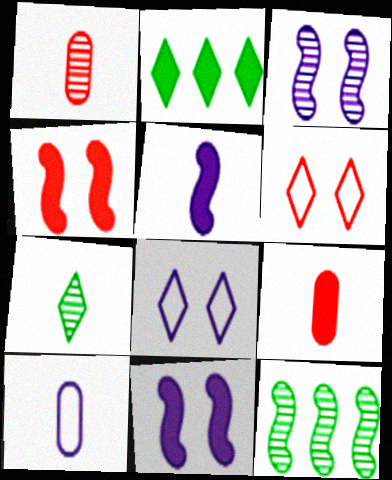[[2, 9, 11], 
[8, 9, 12]]